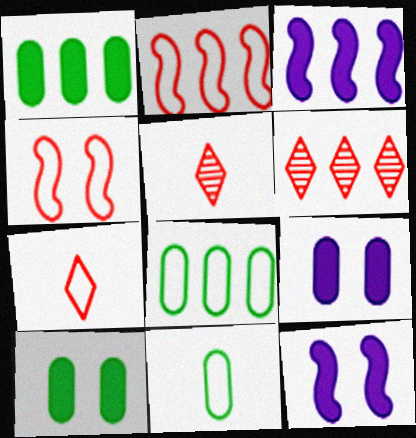[[3, 6, 8], 
[5, 8, 12], 
[6, 11, 12]]